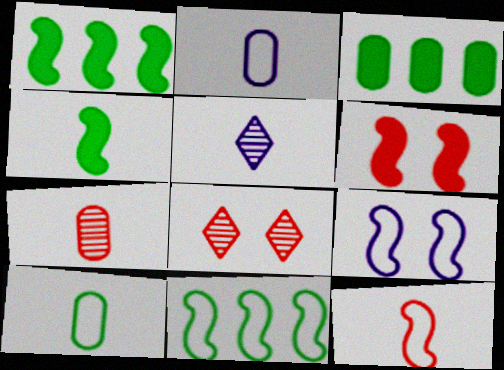[[1, 2, 8], 
[9, 11, 12]]